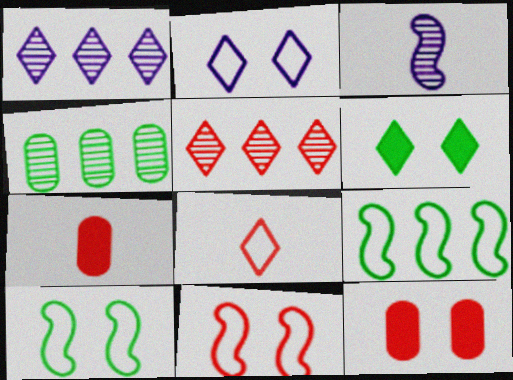[[1, 6, 8], 
[1, 7, 10], 
[5, 7, 11]]